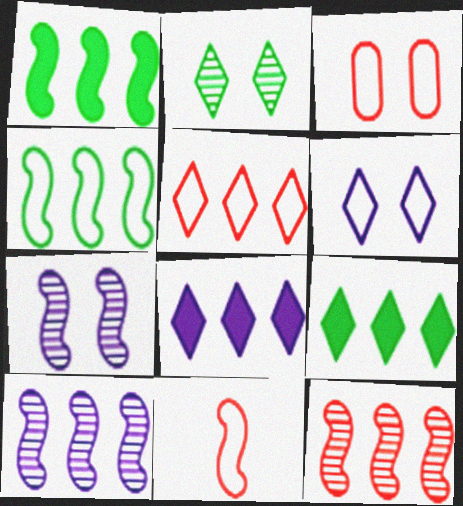[[1, 7, 11], 
[3, 5, 11]]